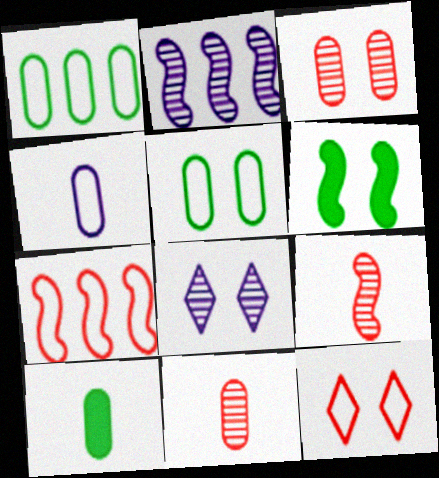[[2, 10, 12], 
[4, 10, 11], 
[7, 8, 10]]